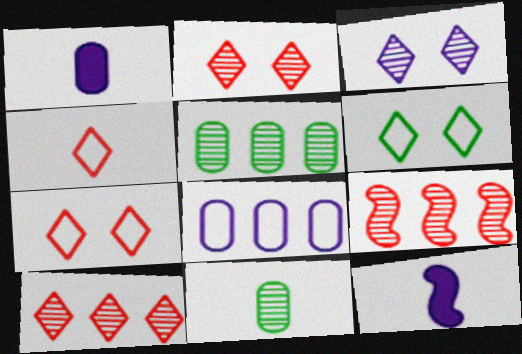[[1, 6, 9], 
[3, 8, 12], 
[3, 9, 11], 
[4, 11, 12], 
[5, 7, 12]]